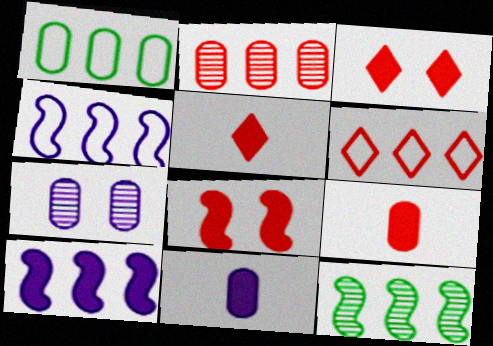[[1, 4, 6], 
[1, 7, 9]]